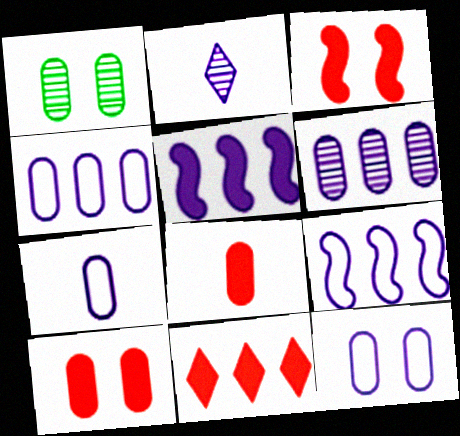[[1, 4, 8], 
[1, 10, 12], 
[2, 5, 12], 
[3, 8, 11], 
[4, 7, 12]]